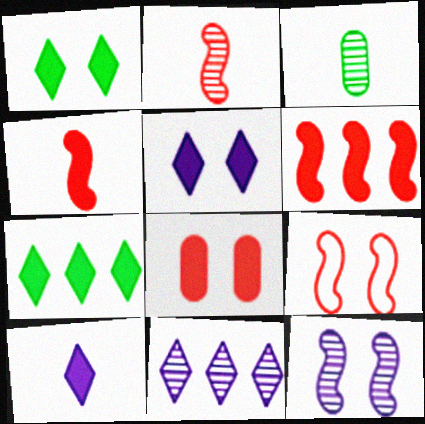[[2, 6, 9]]